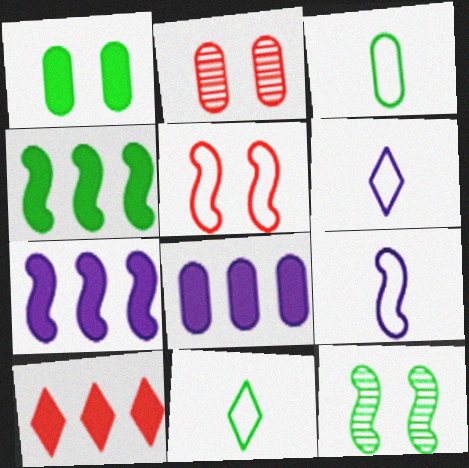[[2, 3, 8], 
[2, 4, 6], 
[2, 7, 11], 
[4, 8, 10]]